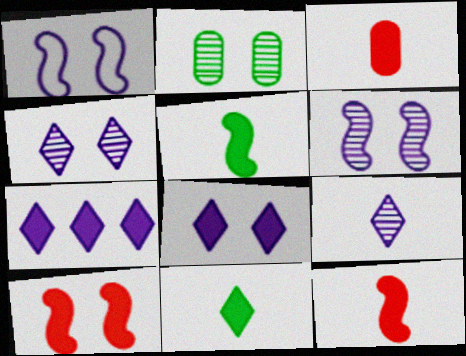[]